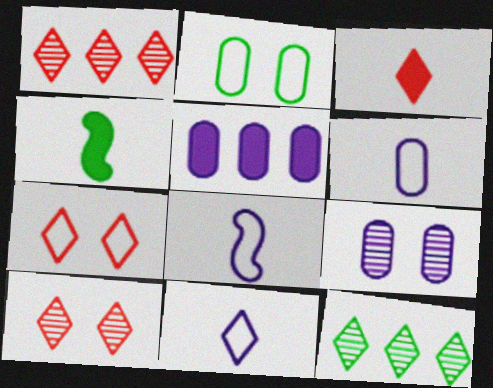[[1, 3, 7], 
[2, 4, 12], 
[5, 6, 9], 
[6, 8, 11]]